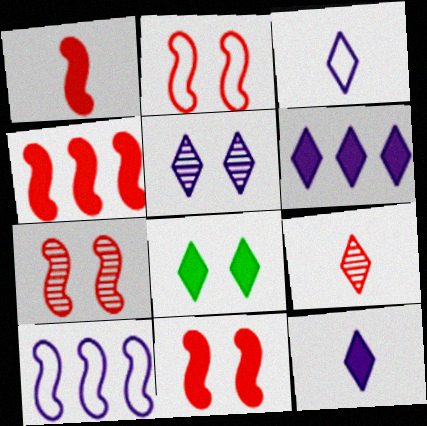[[1, 4, 11], 
[2, 7, 11], 
[3, 5, 6]]